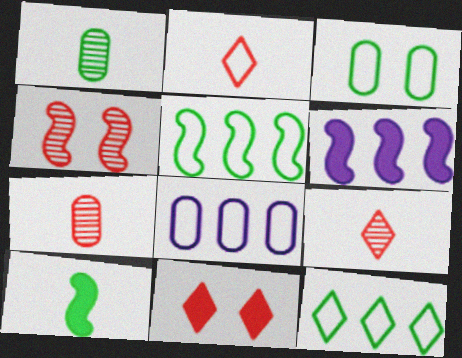[[3, 6, 9]]